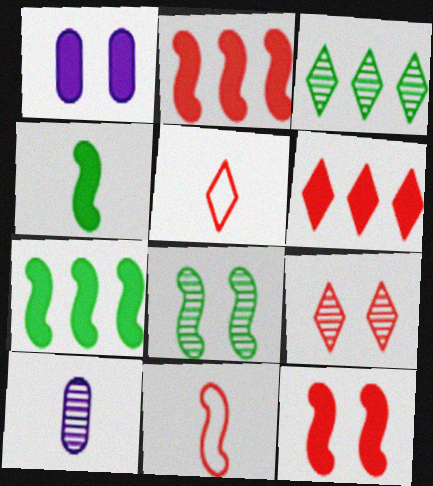[[1, 3, 11], 
[1, 4, 6], 
[4, 5, 10], 
[5, 6, 9]]